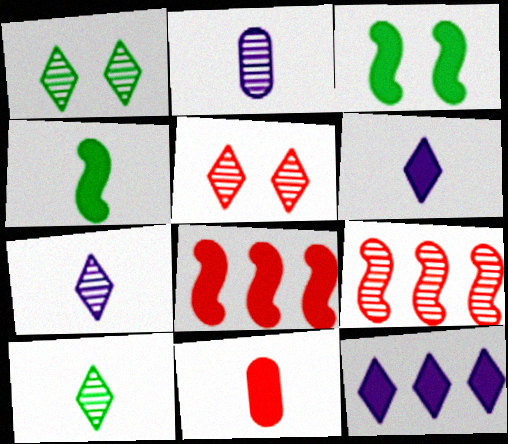[[1, 2, 9], 
[3, 11, 12], 
[4, 6, 11]]